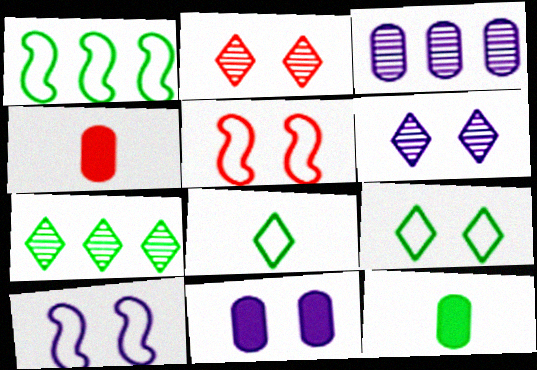[[1, 4, 6], 
[4, 7, 10], 
[6, 10, 11]]